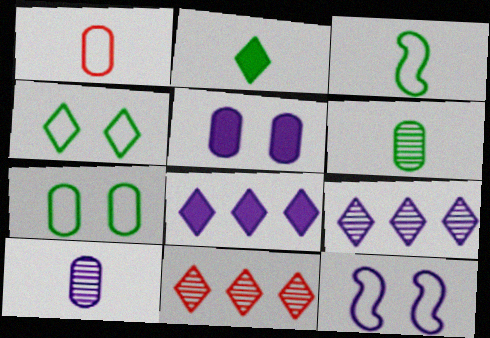[[2, 3, 6], 
[3, 5, 11], 
[8, 10, 12]]